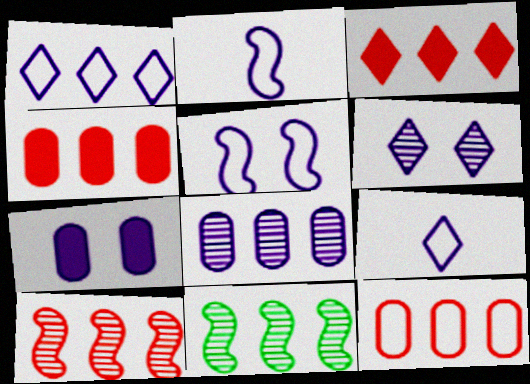[[1, 4, 11], 
[3, 10, 12], 
[5, 6, 7]]